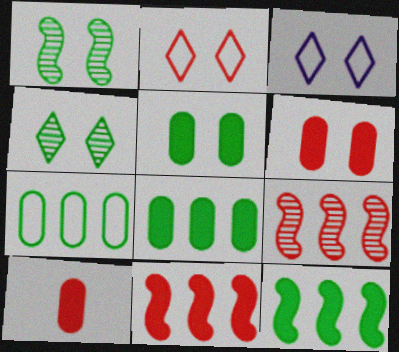[[1, 3, 6], 
[2, 9, 10]]